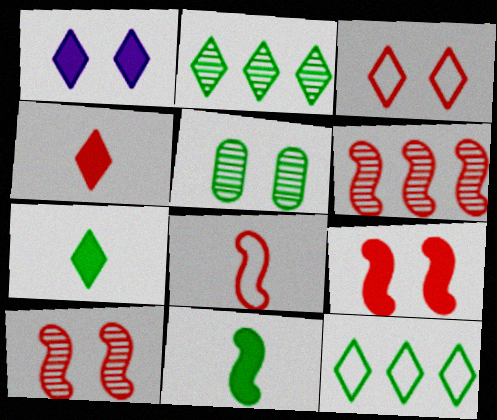[[5, 11, 12], 
[6, 8, 9]]